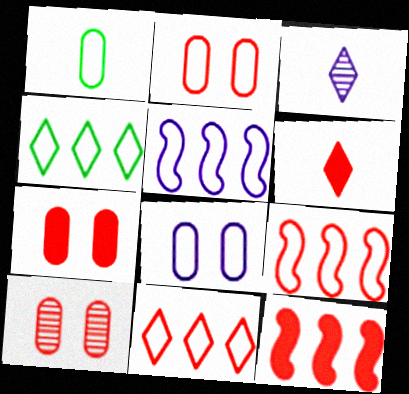[[2, 7, 10], 
[6, 7, 12], 
[6, 9, 10]]